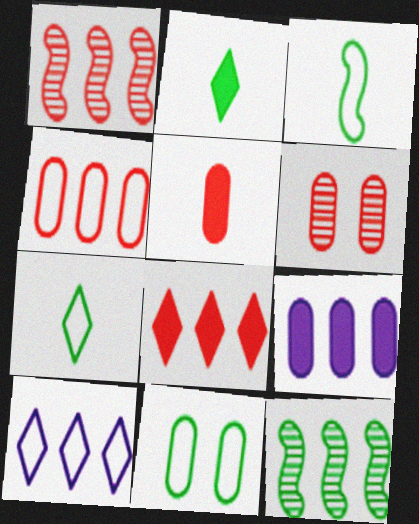[[1, 4, 8], 
[2, 11, 12], 
[4, 5, 6]]